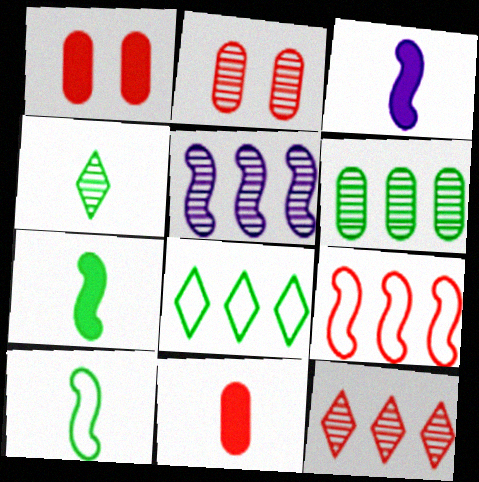[[2, 3, 8], 
[2, 4, 5], 
[5, 6, 12]]